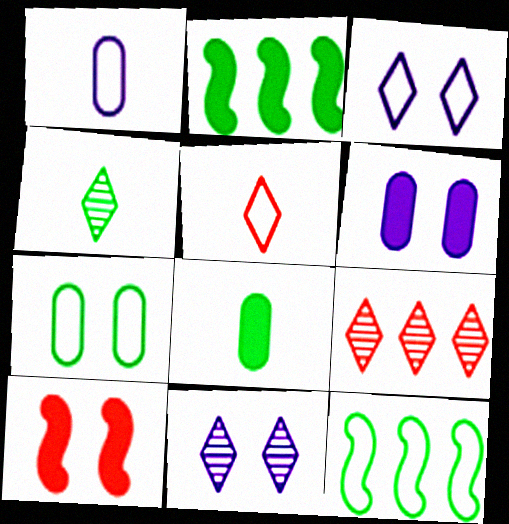[[2, 4, 7], 
[4, 9, 11], 
[7, 10, 11]]